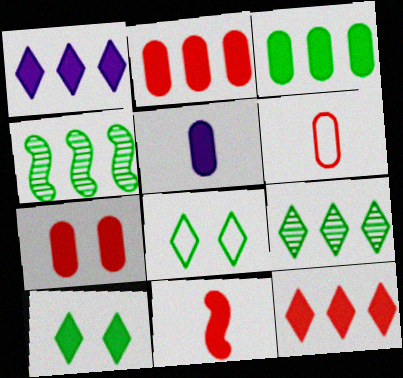[[3, 5, 7], 
[7, 11, 12]]